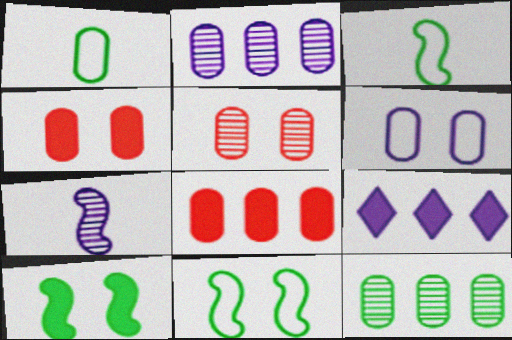[[1, 2, 4], 
[3, 5, 9], 
[6, 7, 9]]